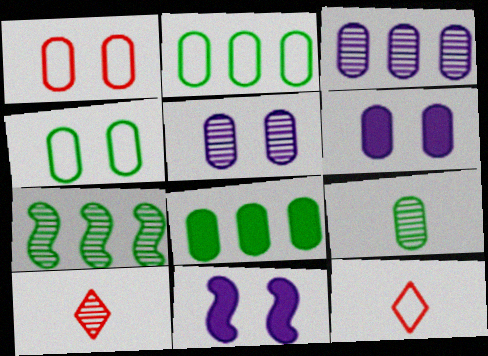[[2, 10, 11], 
[4, 8, 9], 
[5, 7, 10], 
[6, 7, 12]]